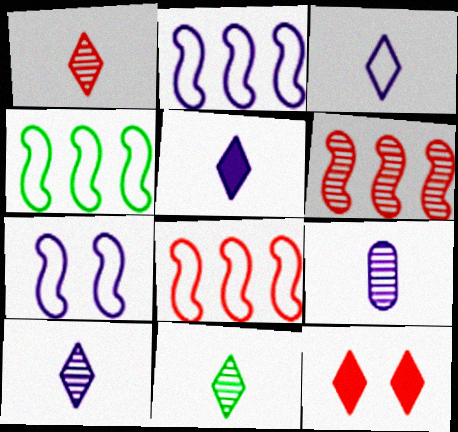[[1, 10, 11], 
[2, 4, 8], 
[3, 5, 10], 
[4, 9, 12]]